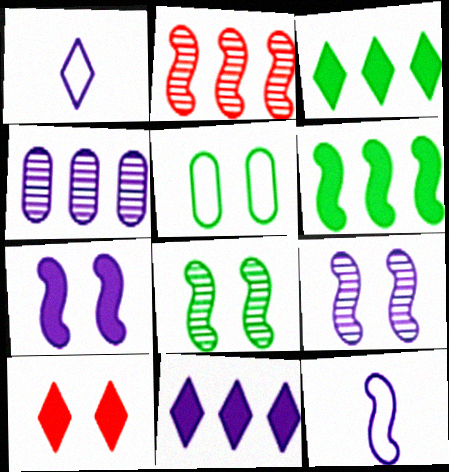[[1, 4, 7], 
[5, 9, 10]]